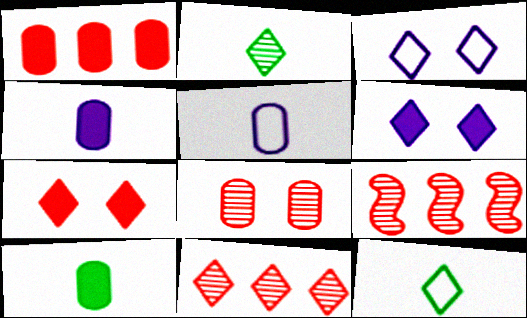[[3, 9, 10], 
[6, 11, 12]]